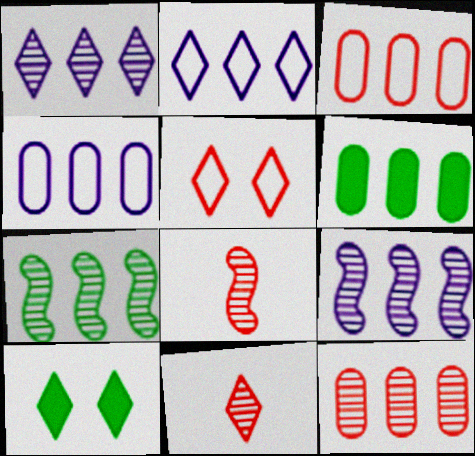[[1, 7, 12], 
[2, 10, 11], 
[4, 6, 12], 
[4, 8, 10]]